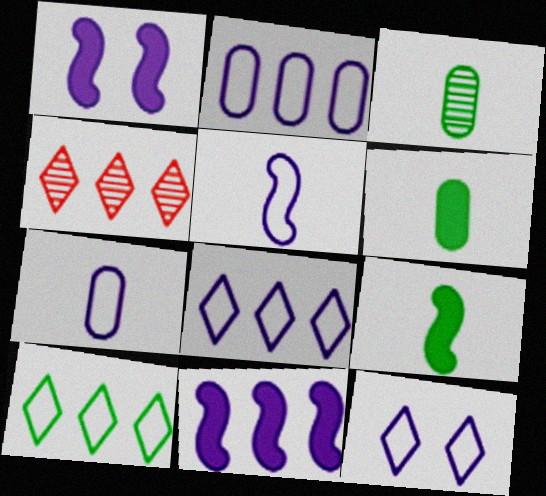[[2, 5, 12]]